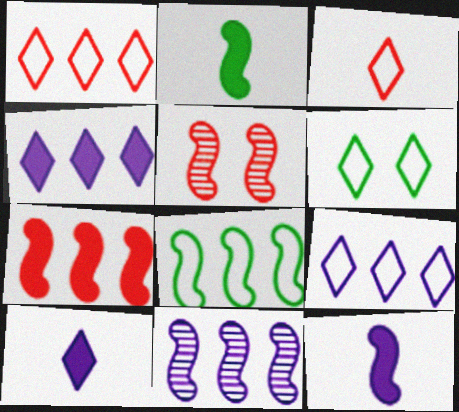[[3, 6, 9], 
[5, 8, 12], 
[7, 8, 11]]